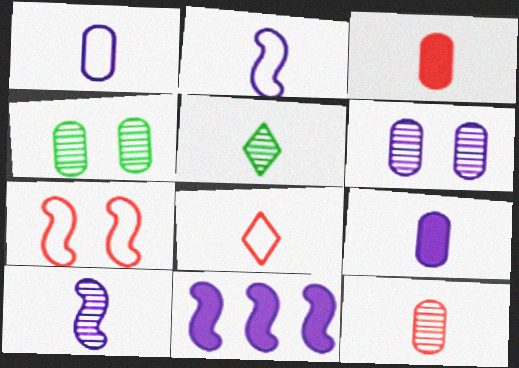[[2, 3, 5], 
[4, 8, 11], 
[5, 10, 12]]